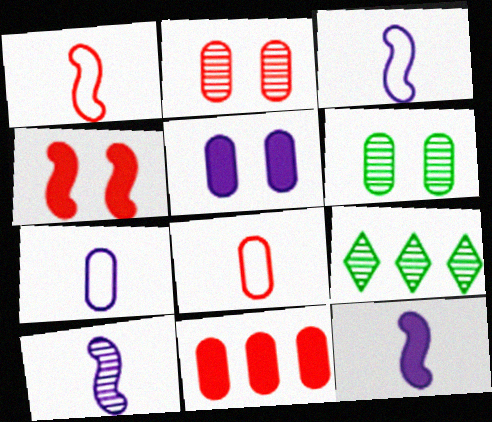[[1, 5, 9], 
[2, 8, 11], 
[2, 9, 10], 
[3, 10, 12], 
[4, 7, 9], 
[6, 7, 11]]